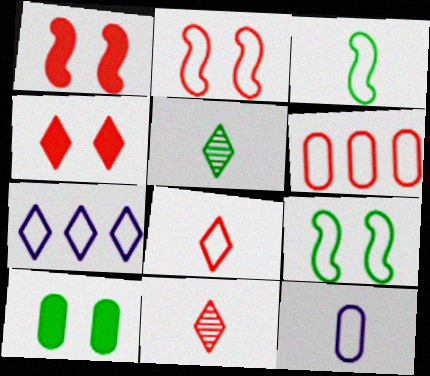[[1, 6, 11], 
[2, 6, 8], 
[3, 8, 12], 
[4, 5, 7]]